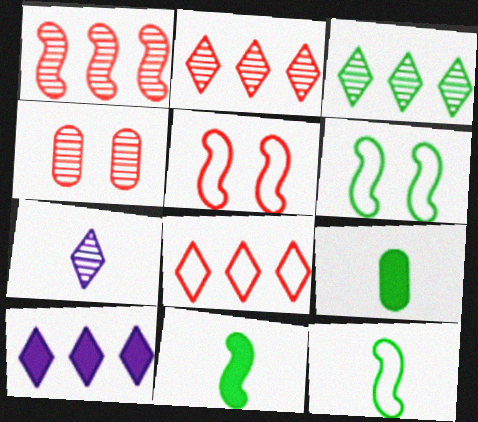[[3, 6, 9], 
[3, 8, 10], 
[4, 10, 12]]